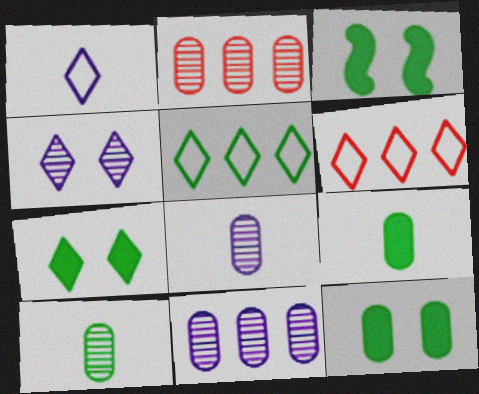[[1, 2, 3], 
[3, 5, 10], 
[3, 6, 8], 
[3, 7, 12]]